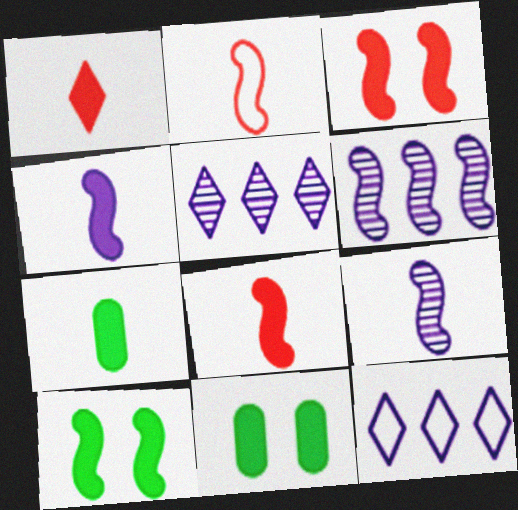[[1, 4, 7], 
[2, 5, 11], 
[2, 6, 10]]